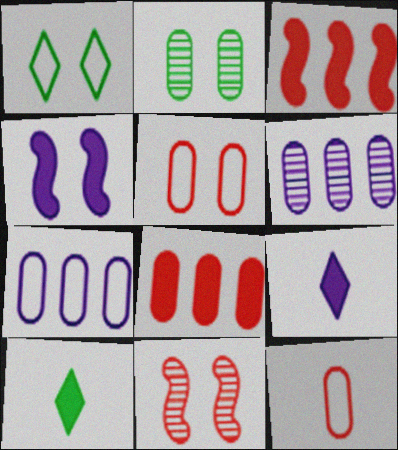[[4, 8, 10], 
[7, 10, 11]]